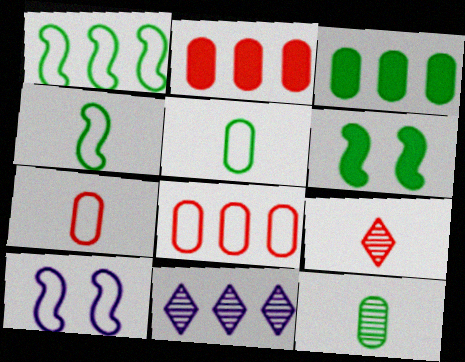[[1, 2, 11], 
[3, 9, 10], 
[6, 7, 11]]